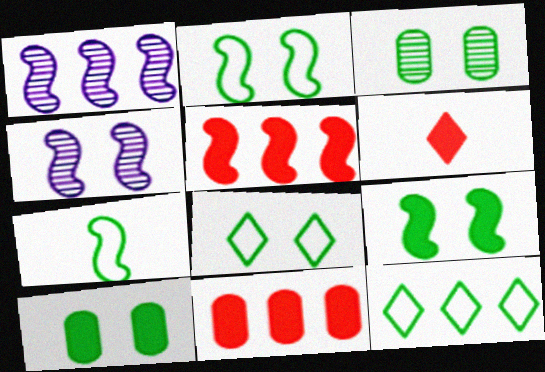[[1, 11, 12], 
[3, 8, 9], 
[4, 5, 7]]